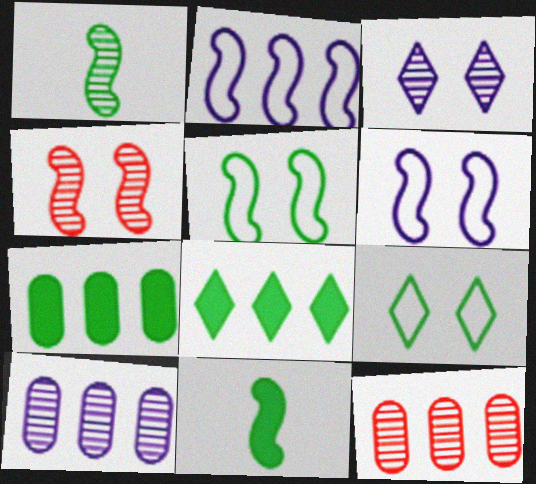[[1, 3, 12], 
[1, 7, 9], 
[2, 4, 11], 
[2, 8, 12]]